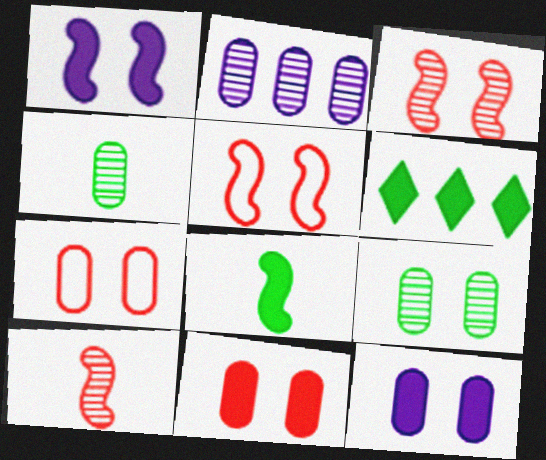[[7, 9, 12]]